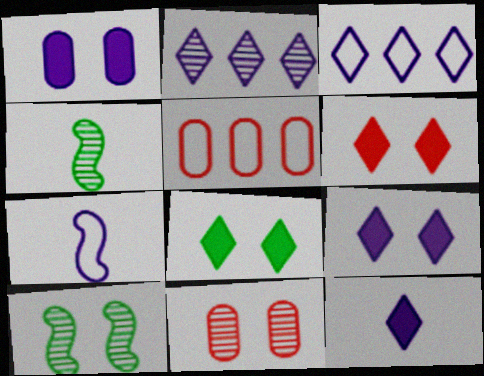[[1, 2, 7], 
[2, 4, 11], 
[4, 5, 9], 
[5, 10, 12], 
[6, 8, 9]]